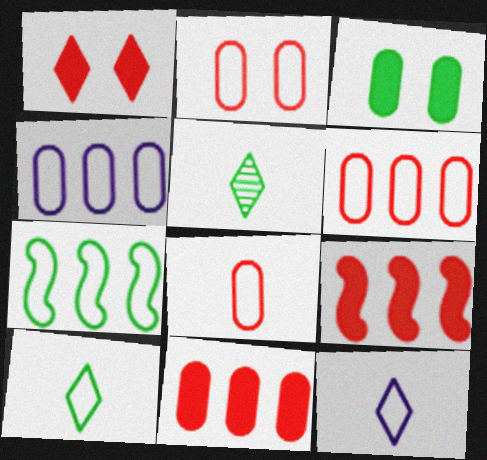[[2, 6, 8], 
[2, 7, 12], 
[3, 5, 7]]